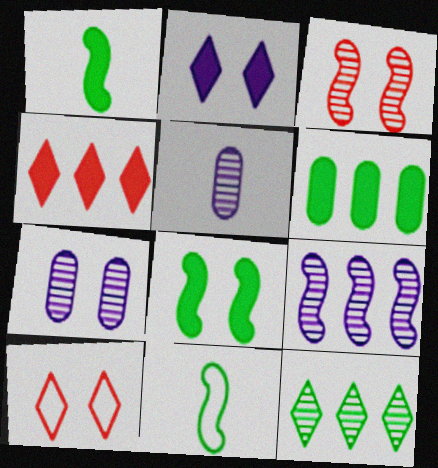[[3, 5, 12], 
[4, 7, 11], 
[7, 8, 10]]